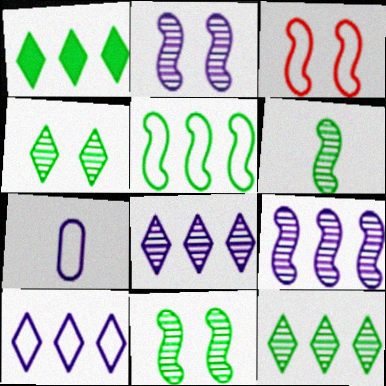[]